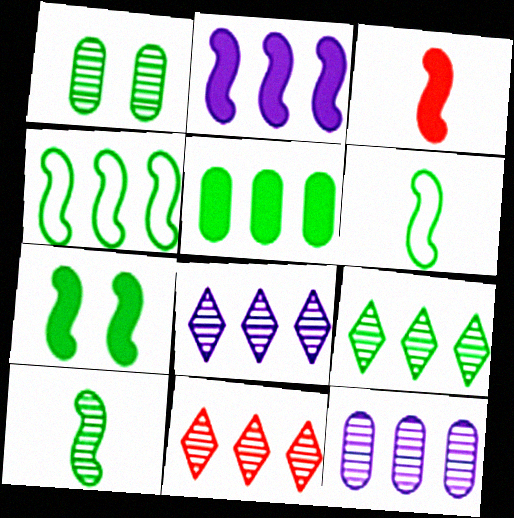[[1, 9, 10], 
[2, 3, 7], 
[4, 5, 9], 
[4, 7, 10], 
[8, 9, 11]]